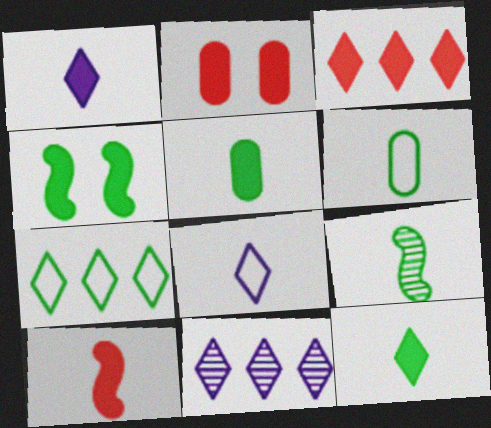[[1, 5, 10], 
[2, 3, 10], 
[3, 7, 11], 
[6, 9, 12]]